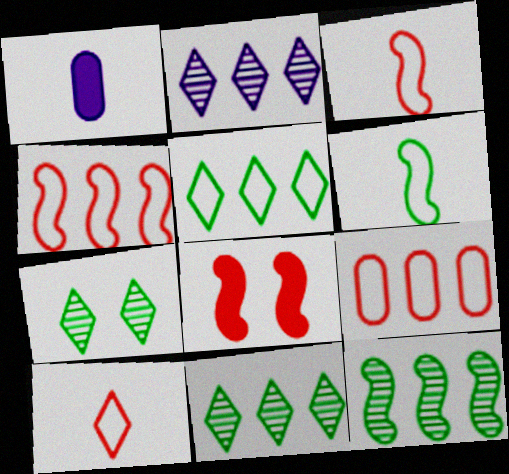[[1, 4, 7]]